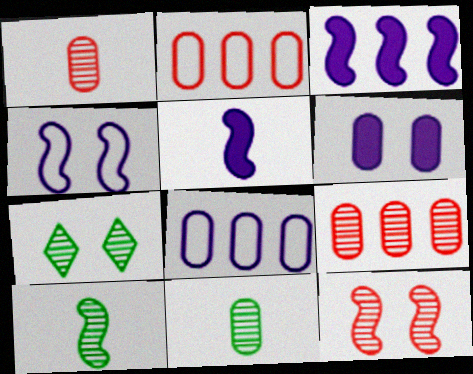[[2, 5, 7], 
[2, 6, 11]]